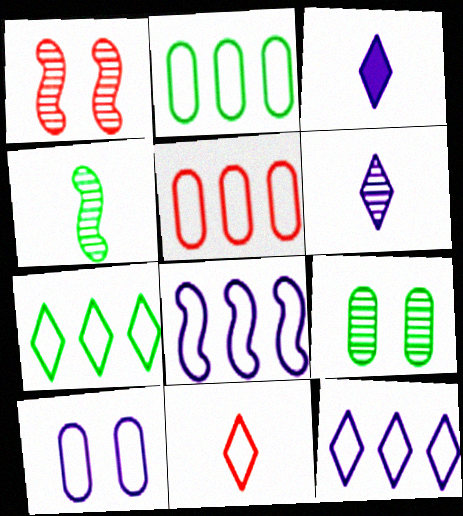[[1, 2, 3], 
[5, 7, 8]]